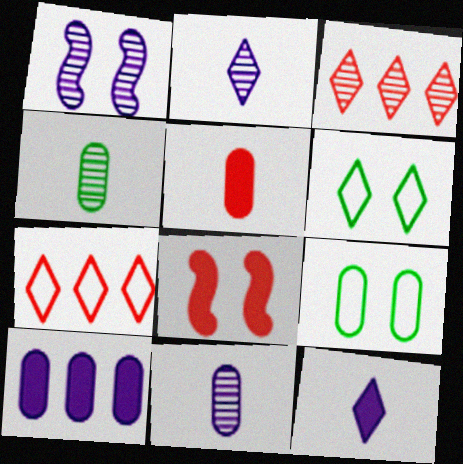[[1, 3, 4], 
[3, 6, 12]]